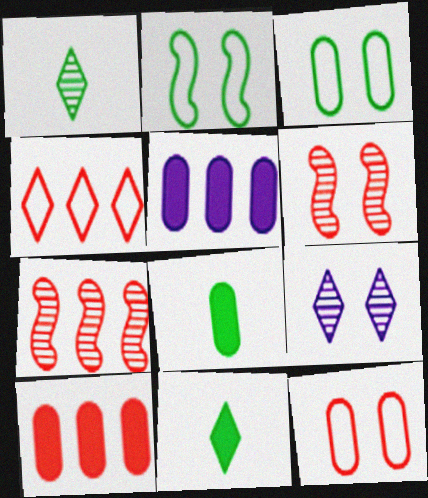[[4, 7, 10], 
[4, 9, 11]]